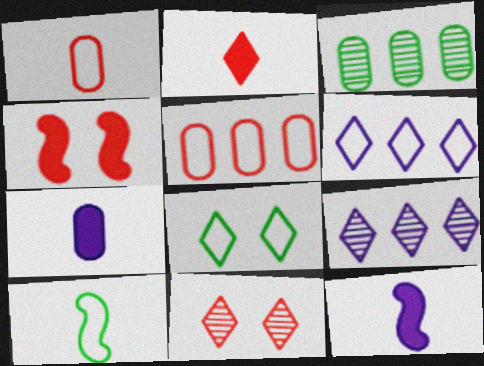[[2, 8, 9]]